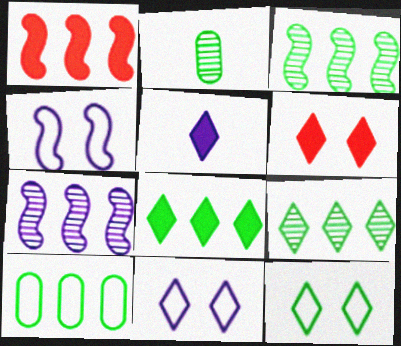[[1, 2, 11], 
[3, 8, 10], 
[5, 6, 8]]